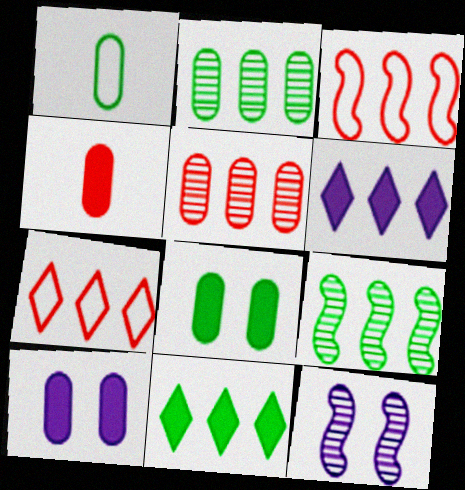[[1, 2, 8], 
[1, 5, 10], 
[2, 3, 6]]